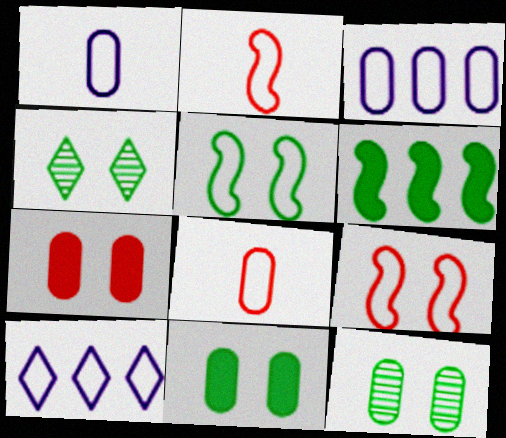[[4, 5, 11], 
[5, 8, 10]]